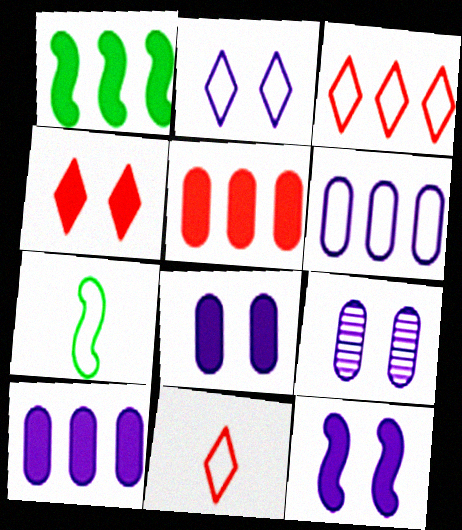[[1, 9, 11], 
[2, 9, 12]]